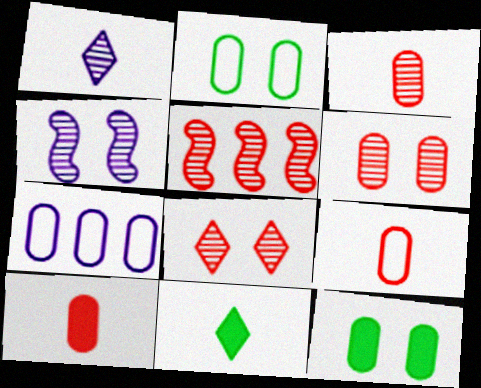[[2, 7, 9], 
[3, 5, 8], 
[3, 7, 12], 
[3, 9, 10]]